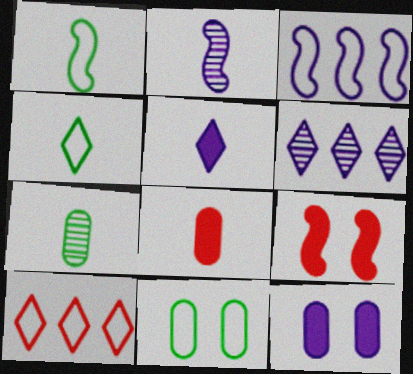[[2, 4, 8]]